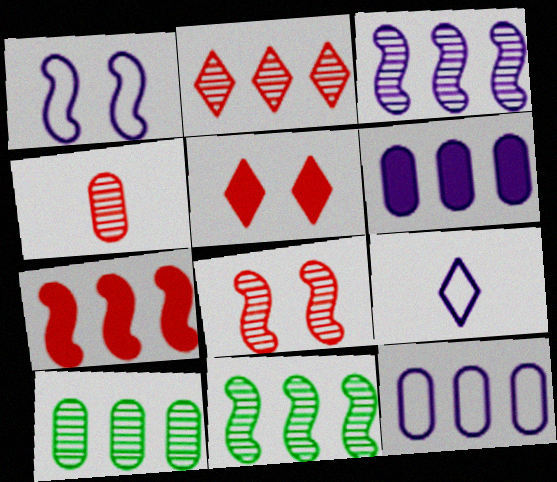[[1, 9, 12], 
[2, 3, 10], 
[2, 4, 8]]